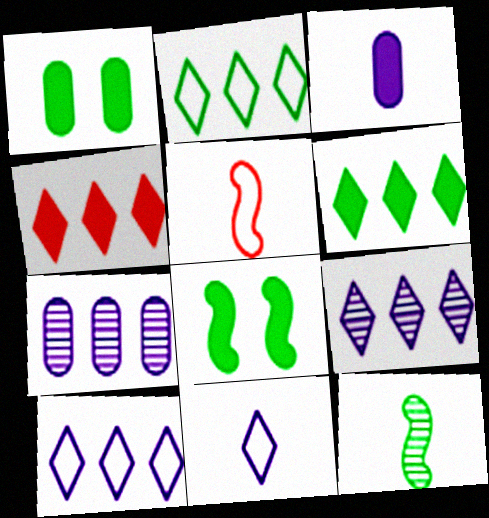[[1, 2, 12], 
[1, 5, 9], 
[2, 4, 9], 
[3, 4, 8]]